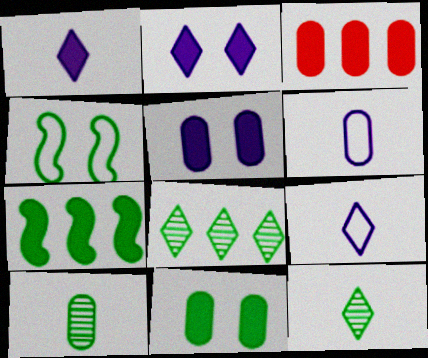[]